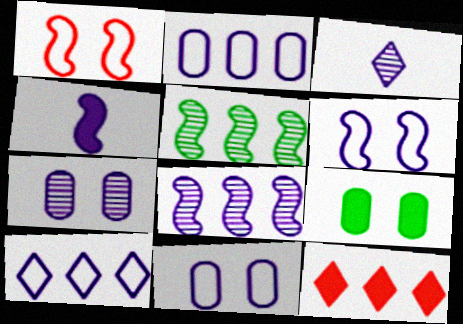[[1, 4, 5], 
[2, 5, 12], 
[3, 7, 8], 
[4, 6, 8], 
[4, 7, 10], 
[4, 9, 12]]